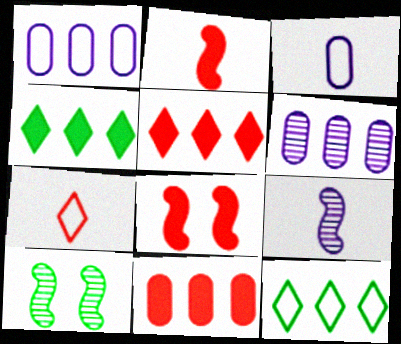[[3, 5, 10]]